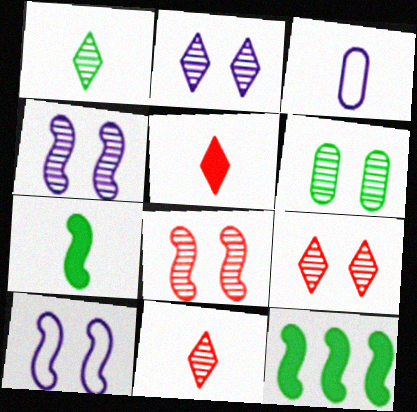[[2, 6, 8], 
[3, 7, 11], 
[3, 9, 12], 
[4, 6, 9]]